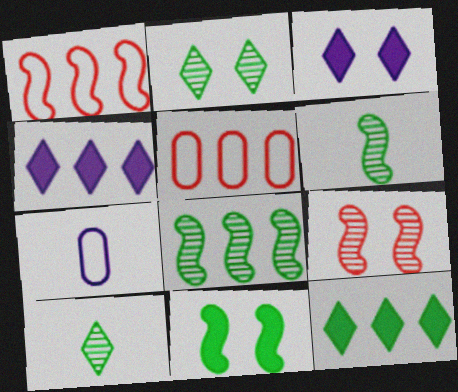[[3, 5, 6], 
[4, 5, 8], 
[7, 9, 12]]